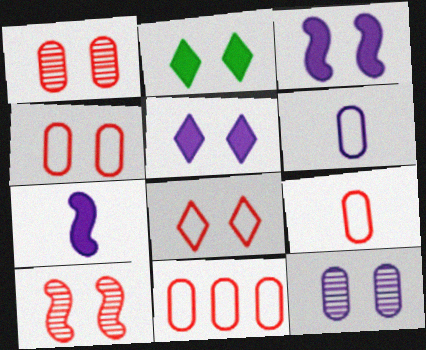[[4, 9, 11]]